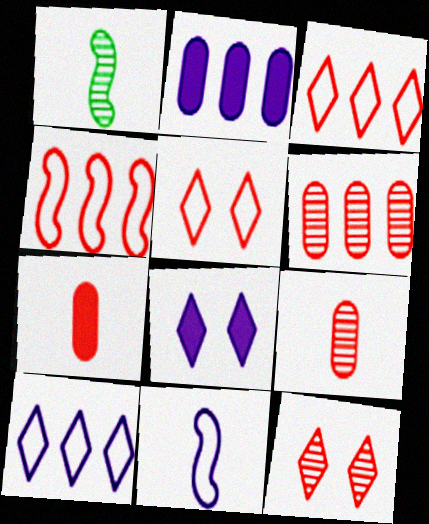[[1, 2, 5], 
[4, 7, 12]]